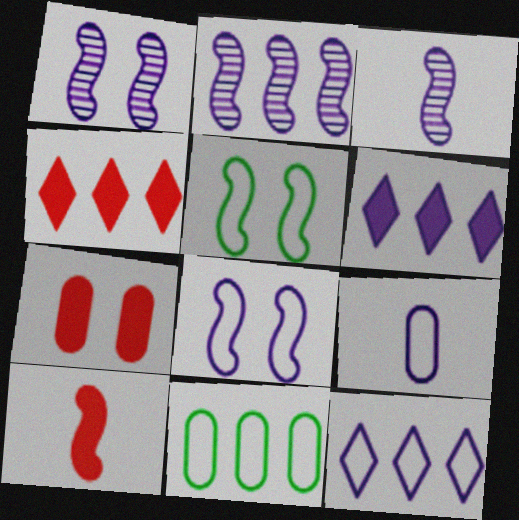[[1, 2, 3], 
[1, 6, 9], 
[2, 4, 11], 
[2, 5, 10], 
[4, 7, 10], 
[8, 9, 12]]